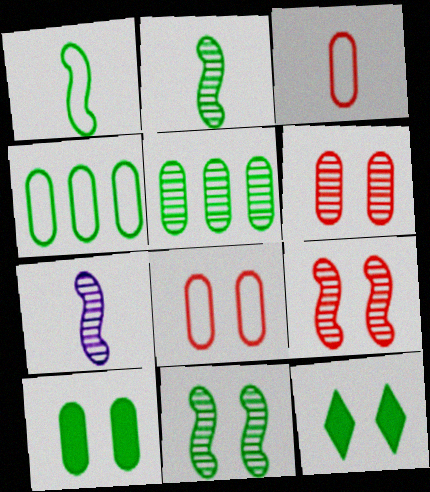[[1, 5, 12], 
[2, 4, 12]]